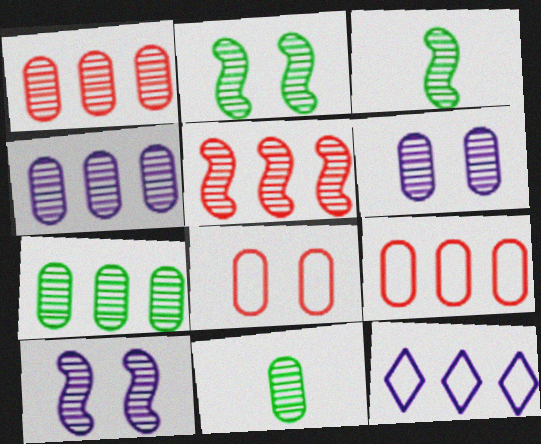[[1, 4, 7], 
[1, 6, 11], 
[3, 5, 10]]